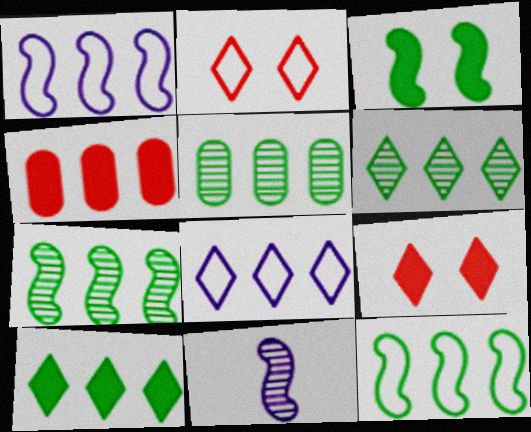[[1, 4, 6], 
[4, 7, 8], 
[5, 6, 7], 
[5, 10, 12]]